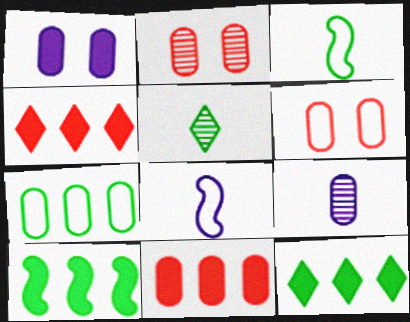[[2, 8, 12]]